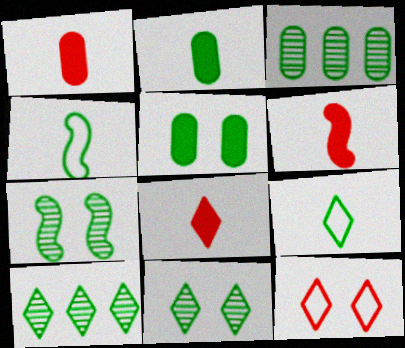[[1, 6, 8], 
[4, 5, 10]]